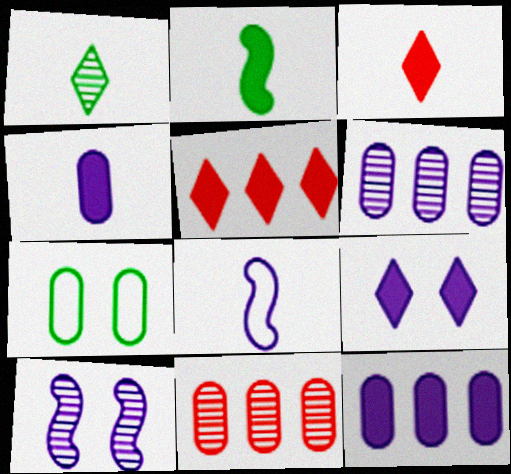[[1, 10, 11], 
[2, 3, 4], 
[4, 7, 11], 
[6, 8, 9]]